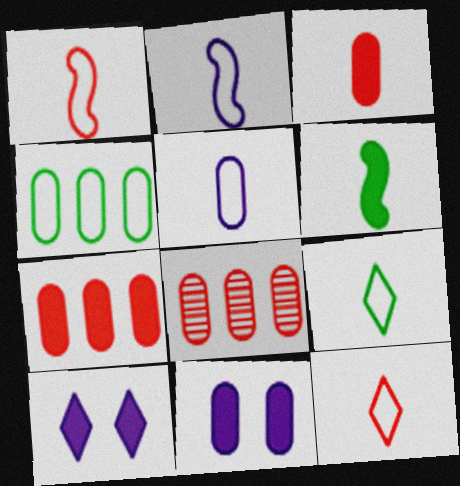[[1, 5, 9], 
[6, 7, 10]]